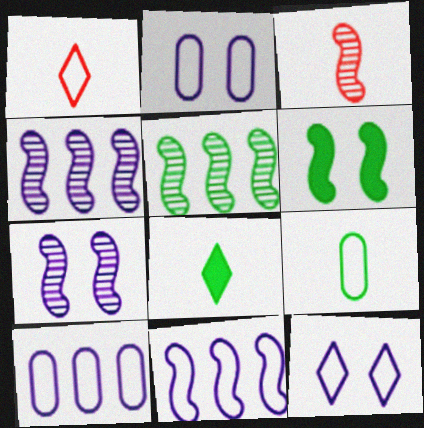[[3, 5, 7], 
[3, 6, 11]]